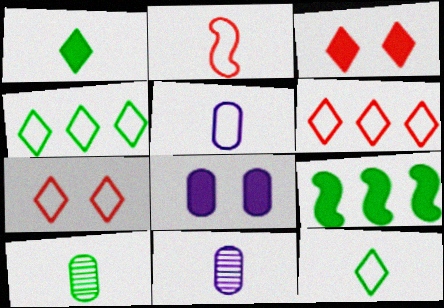[[1, 2, 11], 
[2, 5, 12], 
[7, 9, 11]]